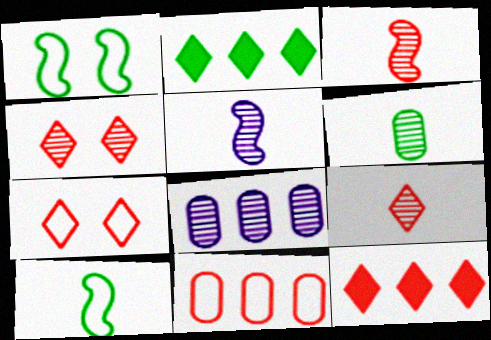[[1, 2, 6], 
[5, 6, 9], 
[7, 9, 12]]